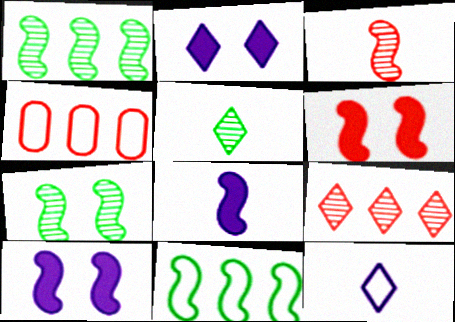[[3, 10, 11], 
[4, 5, 10]]